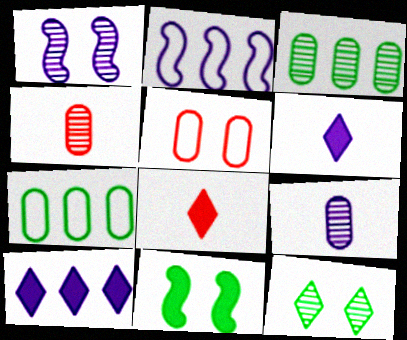[[1, 7, 8]]